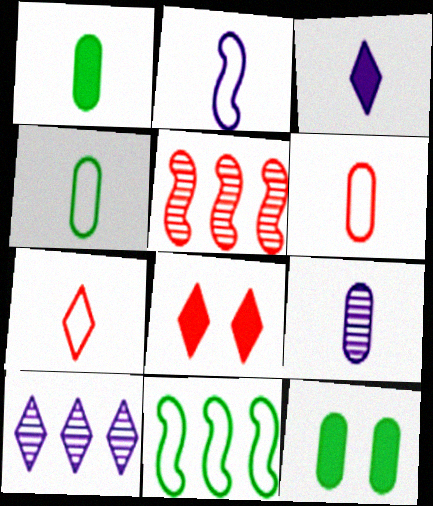[[1, 6, 9], 
[2, 3, 9], 
[2, 4, 7], 
[5, 6, 8], 
[8, 9, 11]]